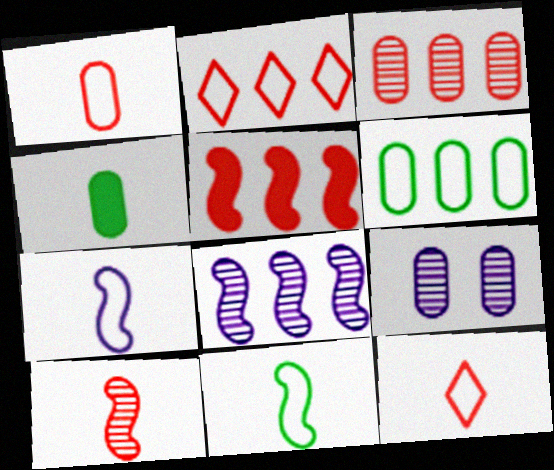[[2, 3, 5]]